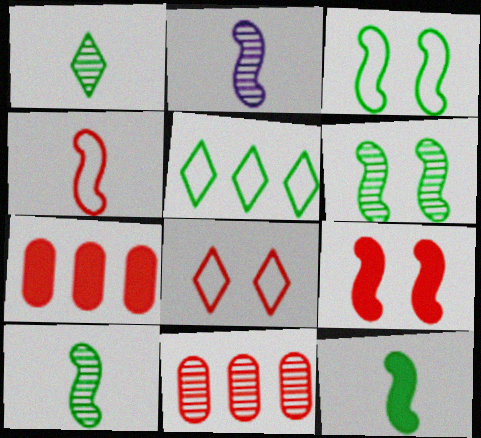[[2, 4, 12]]